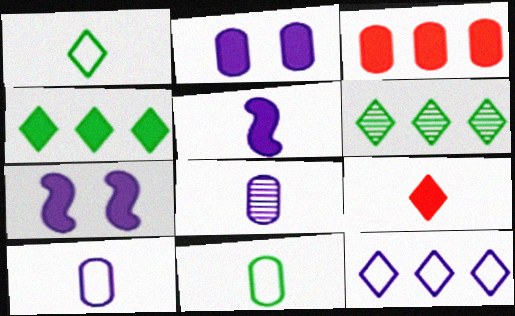[[7, 8, 12]]